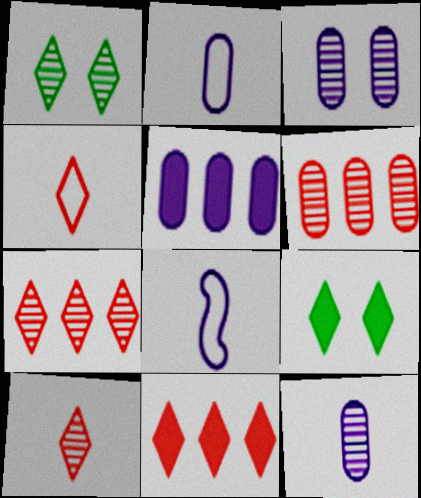[[2, 3, 5], 
[6, 8, 9]]